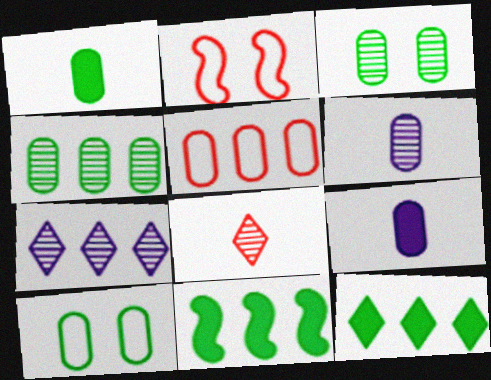[[1, 2, 7], 
[1, 4, 10], 
[2, 6, 12], 
[3, 5, 9], 
[5, 7, 11]]